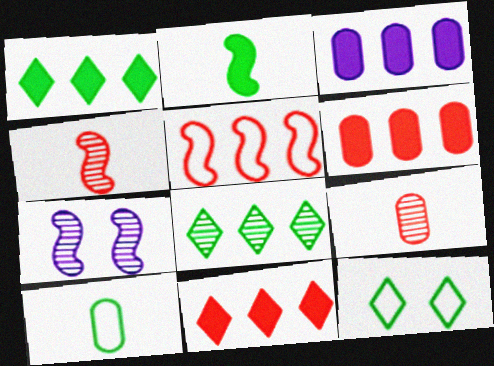[[2, 5, 7], 
[3, 4, 12], 
[3, 5, 8], 
[7, 8, 9], 
[7, 10, 11]]